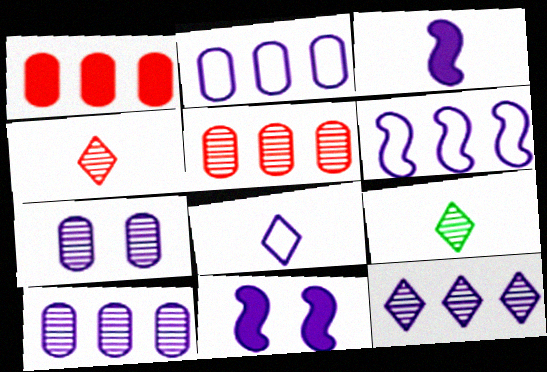[[8, 10, 11]]